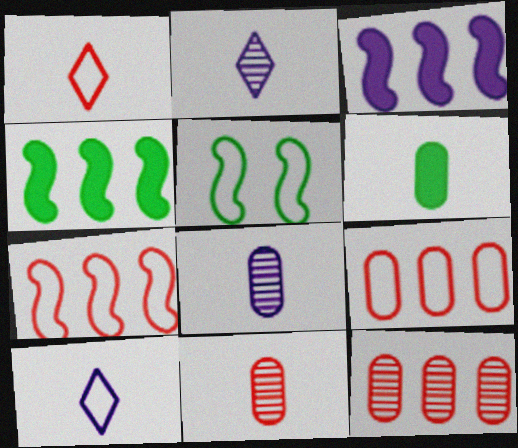[[5, 9, 10]]